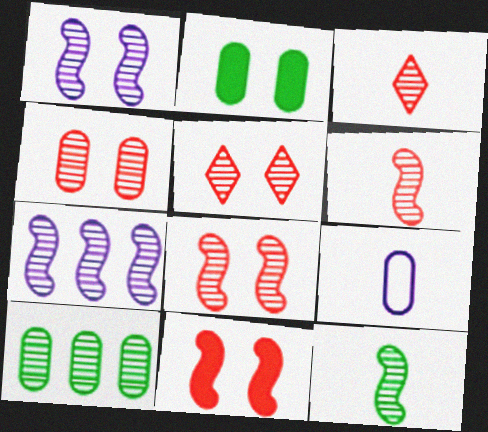[[1, 3, 10], 
[4, 5, 8], 
[7, 8, 12]]